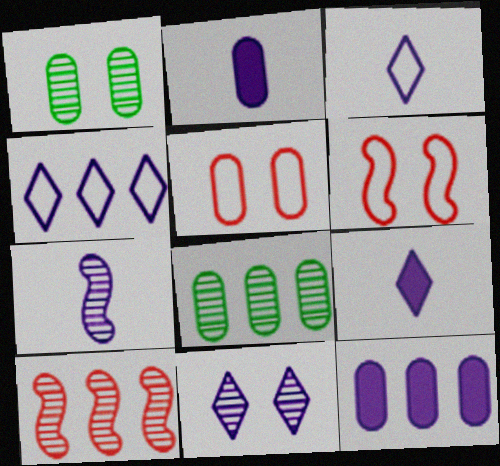[[2, 3, 7], 
[2, 5, 8], 
[4, 9, 11], 
[6, 8, 9]]